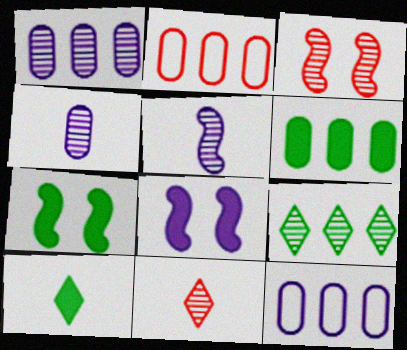[[1, 2, 6], 
[3, 4, 9], 
[3, 10, 12], 
[6, 7, 10], 
[7, 11, 12]]